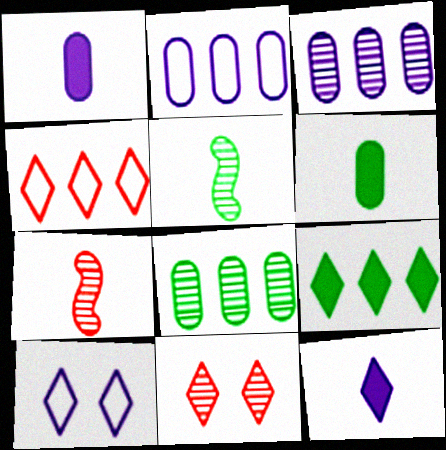[[3, 5, 11]]